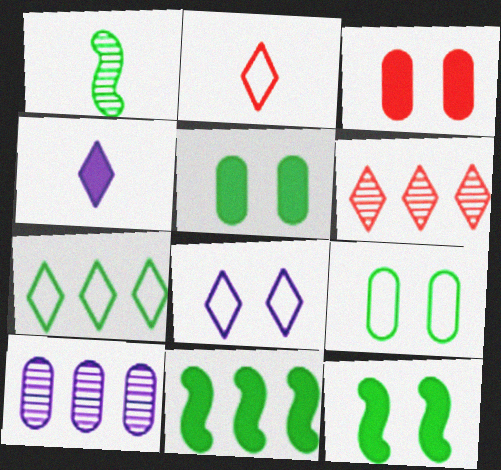[[1, 5, 7], 
[2, 7, 8], 
[2, 10, 12], 
[3, 4, 11]]